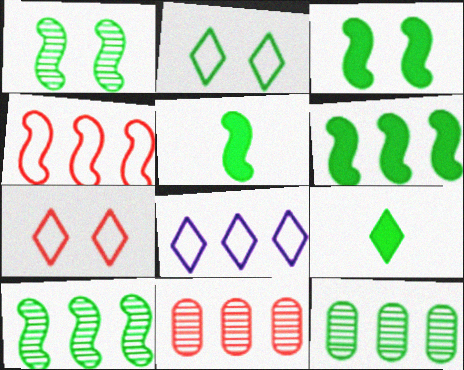[[2, 5, 12], 
[3, 5, 6], 
[6, 8, 11]]